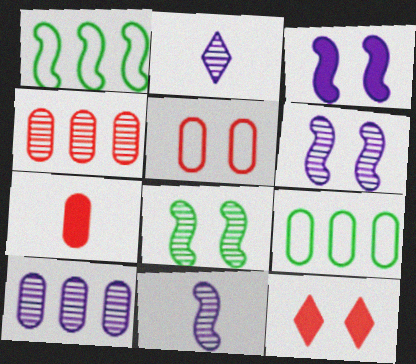[[2, 4, 8], 
[2, 6, 10], 
[4, 5, 7], 
[9, 11, 12]]